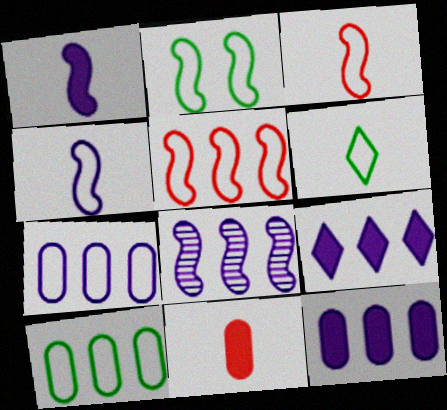[[2, 4, 5], 
[2, 6, 10], 
[7, 8, 9]]